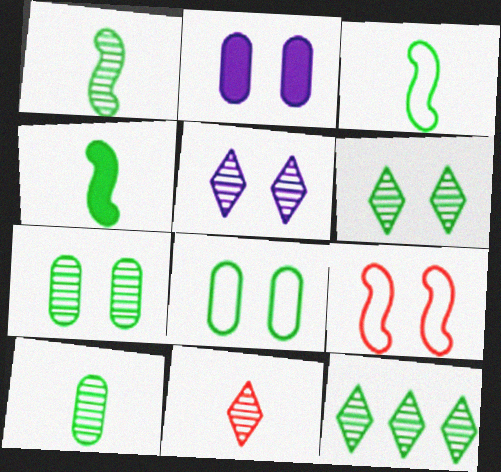[[1, 3, 4], 
[1, 7, 12], 
[2, 6, 9], 
[4, 8, 12], 
[5, 11, 12]]